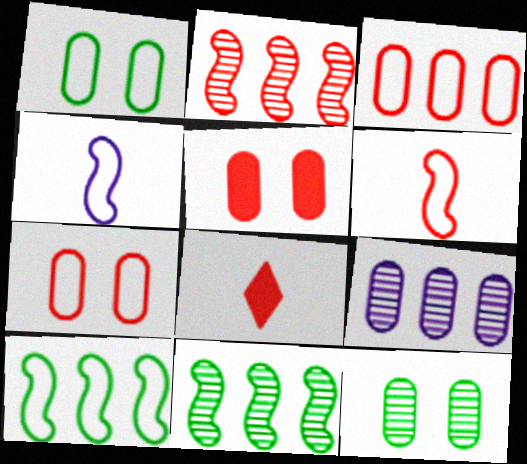[[2, 7, 8]]